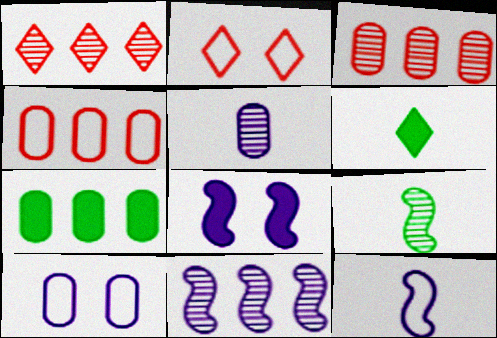[[8, 11, 12]]